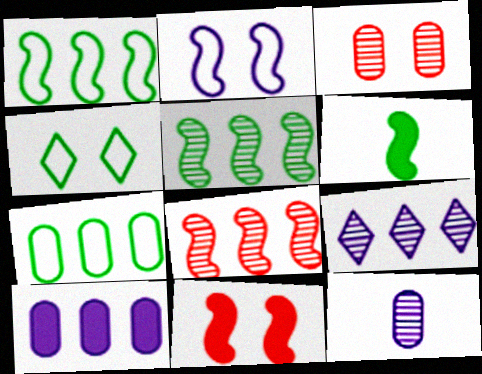[[2, 6, 8]]